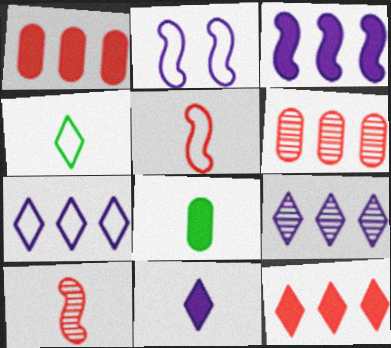[]